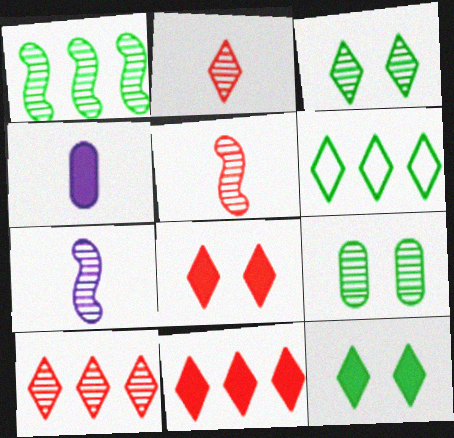[[7, 9, 10]]